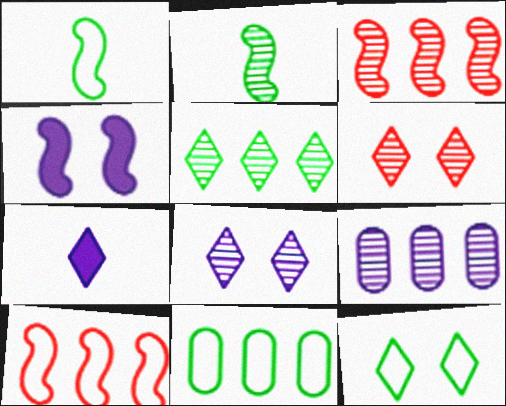[[1, 3, 4], 
[1, 11, 12], 
[2, 4, 10], 
[2, 6, 9], 
[3, 5, 9]]